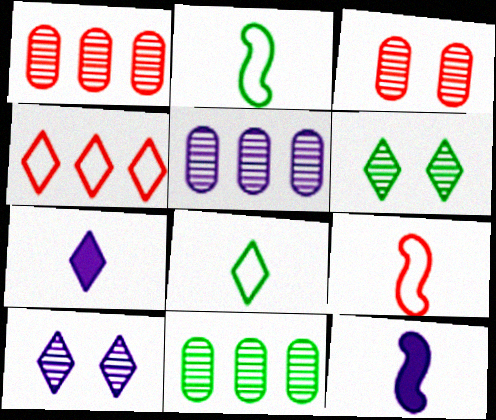[[1, 5, 11], 
[4, 6, 7]]